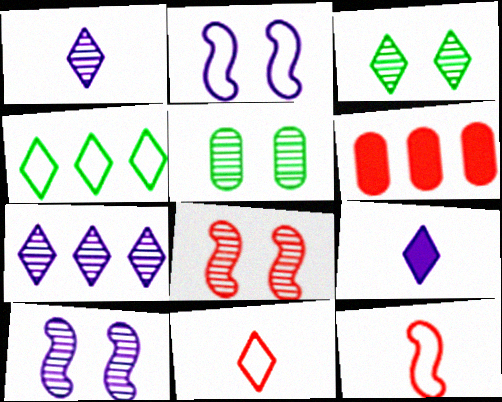[[6, 8, 11]]